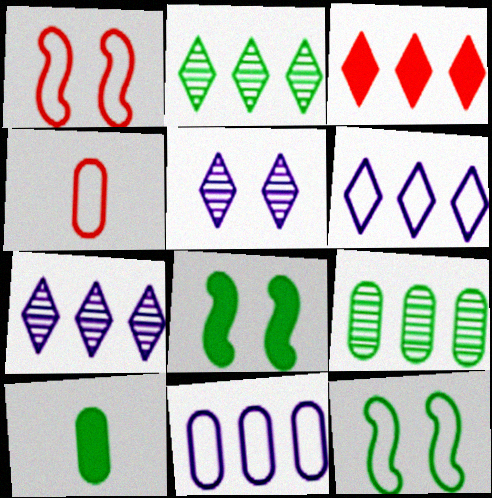[[1, 7, 10], 
[2, 3, 6], 
[2, 10, 12], 
[4, 6, 12], 
[4, 7, 8]]